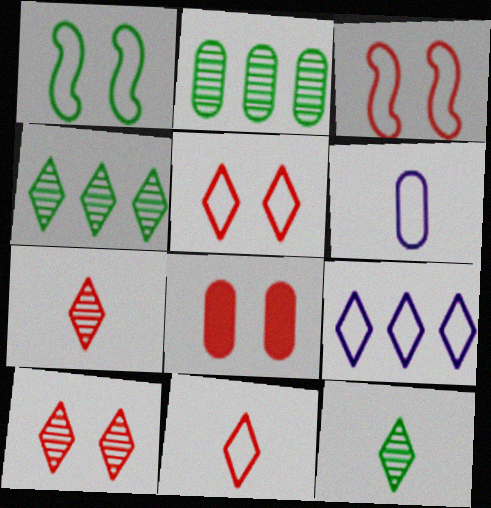[[2, 6, 8], 
[3, 8, 10]]